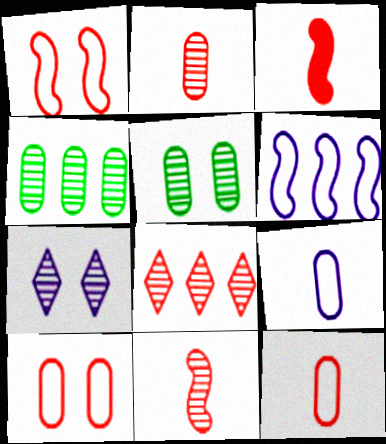[[3, 8, 10], 
[4, 7, 11]]